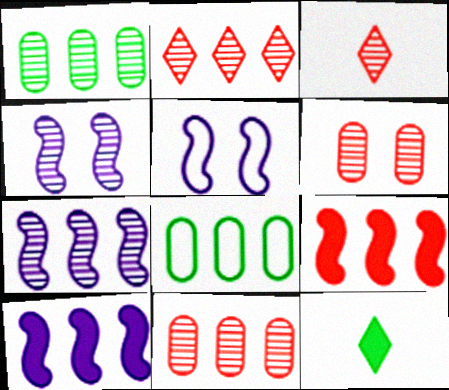[[1, 2, 7], 
[1, 3, 4], 
[2, 8, 10], 
[5, 11, 12]]